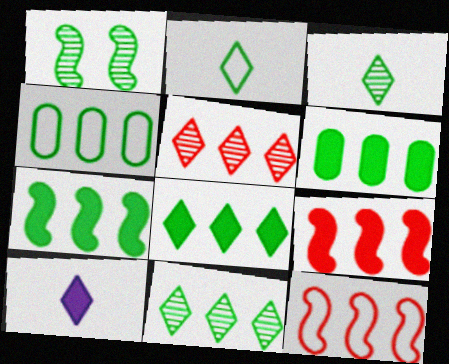[[1, 2, 6], 
[4, 7, 11], 
[6, 7, 8]]